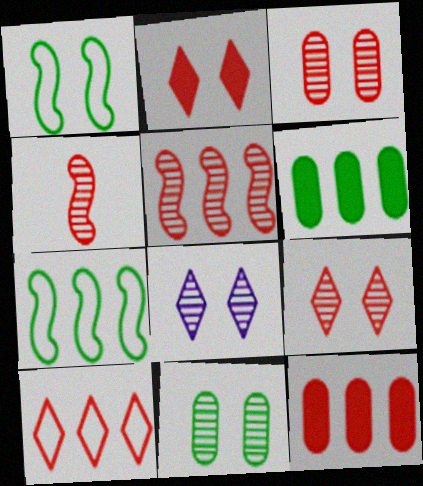[[5, 10, 12]]